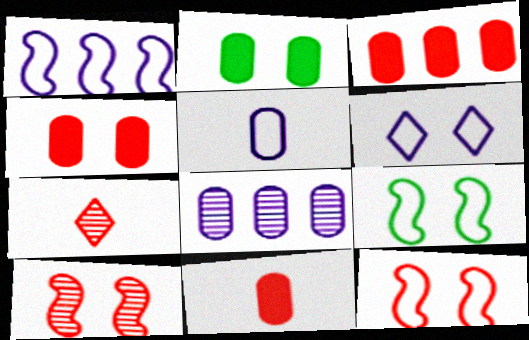[[1, 2, 7], 
[1, 5, 6], 
[2, 6, 10], 
[3, 4, 11], 
[3, 7, 12]]